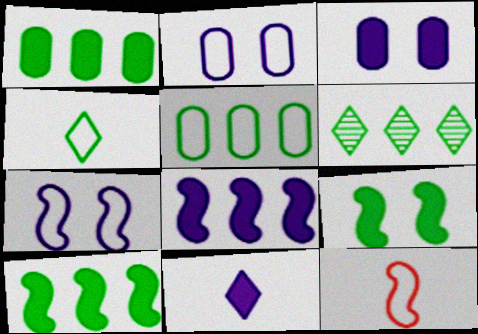[[3, 6, 12], 
[3, 8, 11], 
[5, 6, 10]]